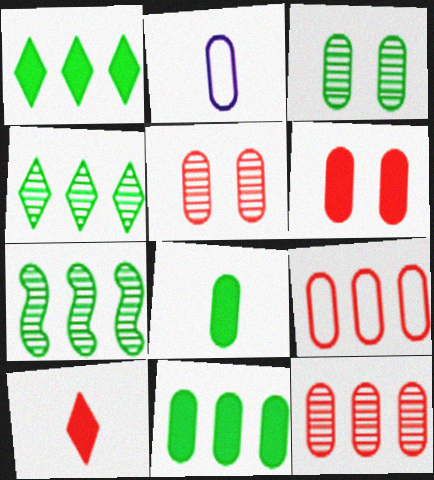[[2, 5, 11]]